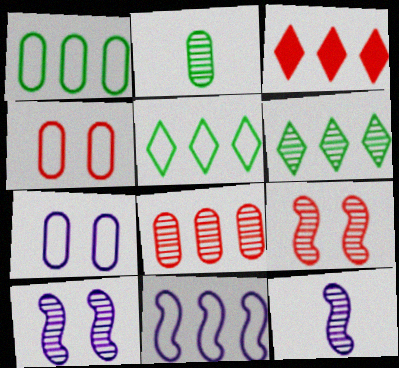[]